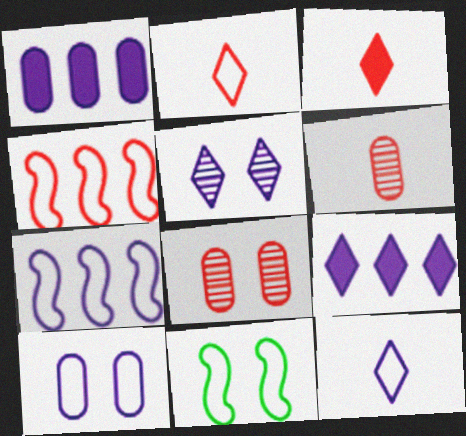[[3, 4, 8], 
[5, 9, 12], 
[6, 9, 11], 
[7, 10, 12]]